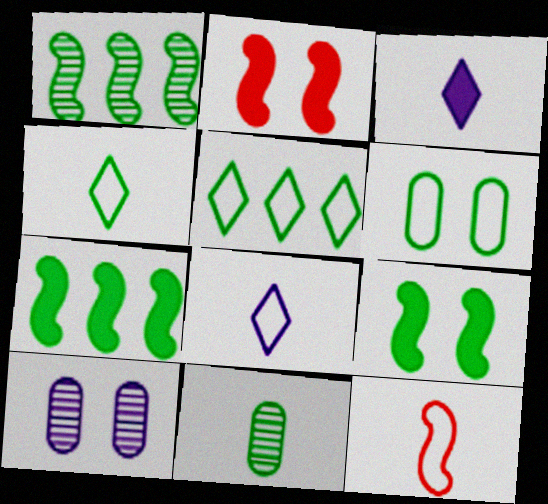[[3, 11, 12], 
[5, 9, 11]]